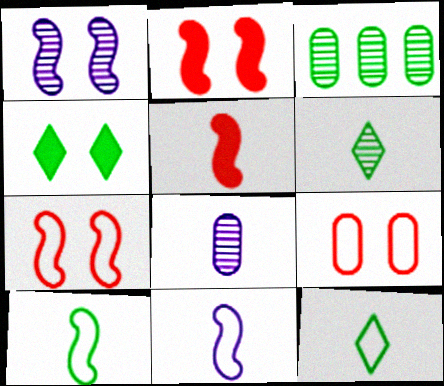[[1, 4, 9], 
[3, 4, 10], 
[5, 8, 12]]